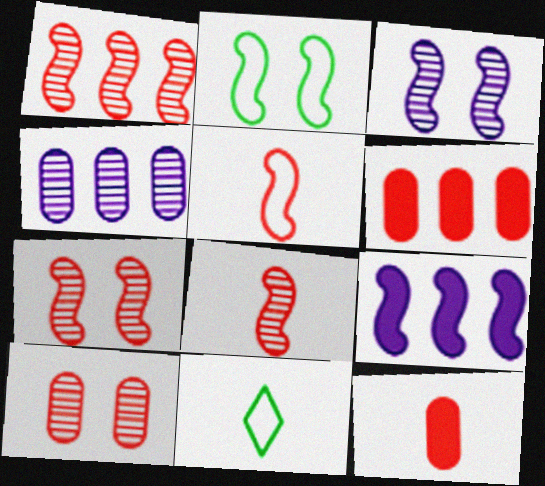[[1, 7, 8], 
[2, 8, 9], 
[3, 6, 11], 
[9, 10, 11]]